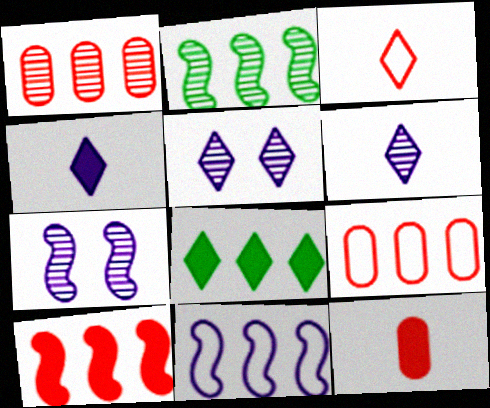[[1, 8, 11], 
[2, 10, 11], 
[3, 5, 8]]